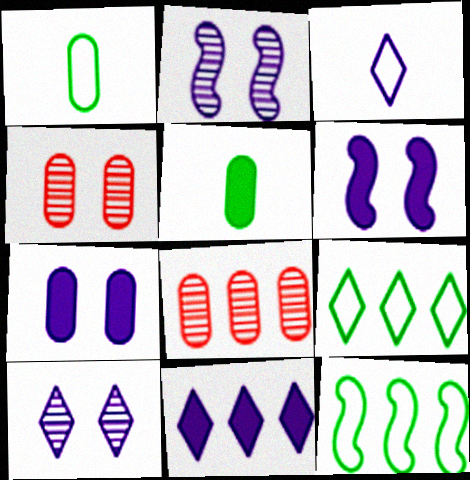[[1, 7, 8], 
[3, 10, 11], 
[8, 11, 12]]